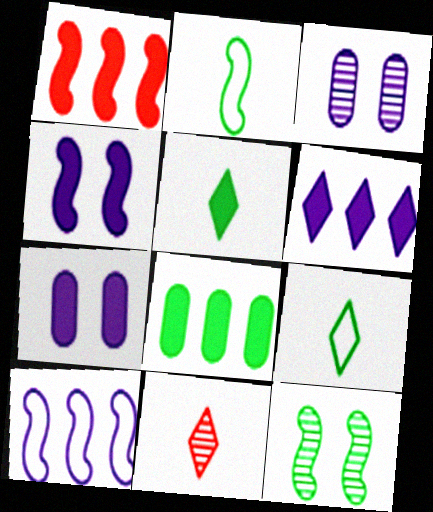[[1, 3, 9], 
[1, 5, 7], 
[1, 6, 8], 
[8, 9, 12]]